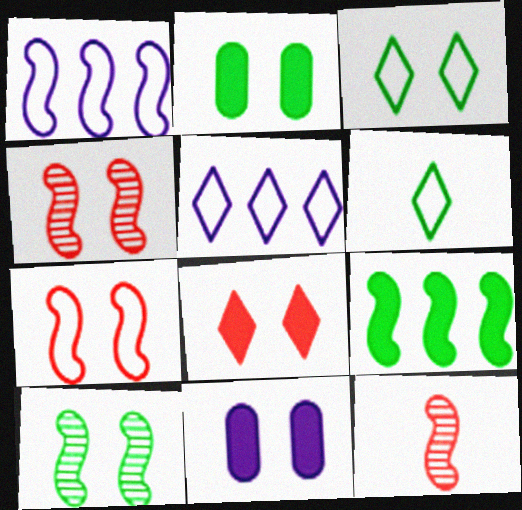[[2, 3, 10], 
[2, 5, 12], 
[3, 4, 11]]